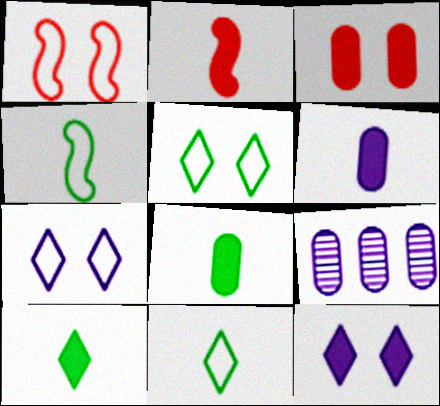[[1, 9, 10], 
[2, 5, 9], 
[2, 6, 10]]